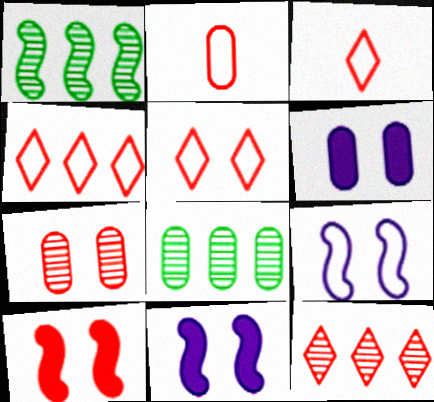[[1, 3, 6], 
[2, 6, 8], 
[2, 10, 12], 
[3, 4, 5], 
[3, 8, 11], 
[5, 7, 10]]